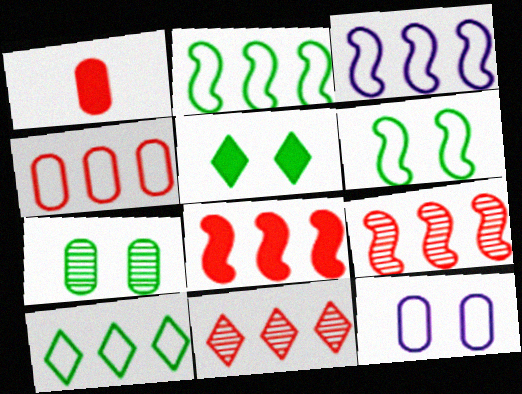[[3, 4, 10], 
[4, 8, 11], 
[5, 6, 7]]